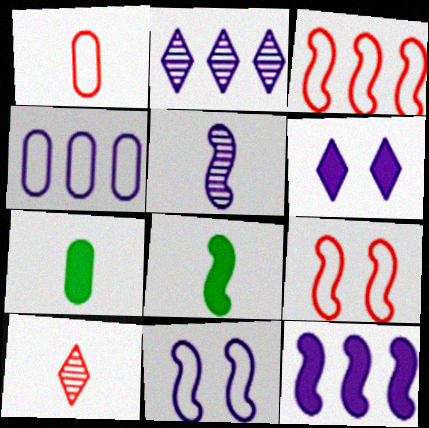[[2, 4, 12], 
[2, 7, 9], 
[4, 5, 6], 
[5, 11, 12]]